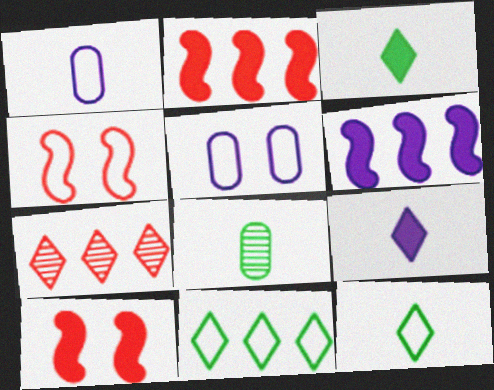[[1, 4, 11]]